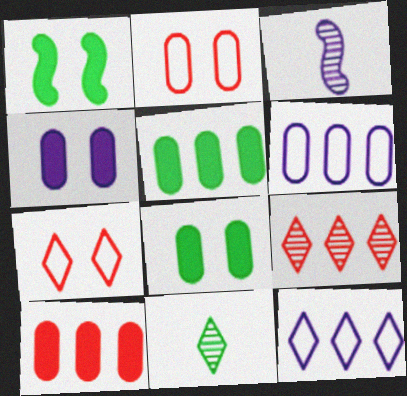[[3, 4, 12], 
[3, 5, 7]]